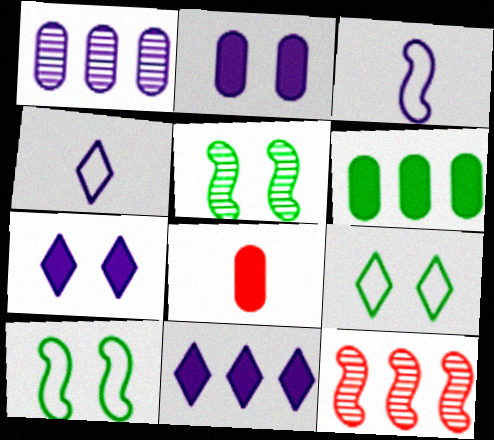[[1, 3, 7], 
[2, 6, 8]]